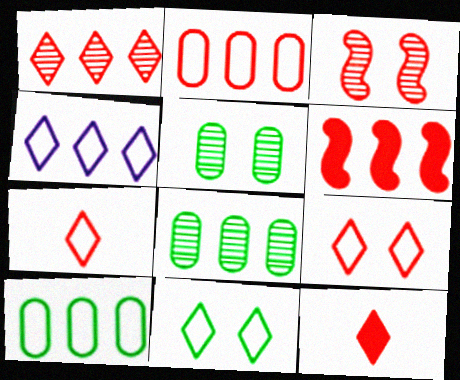[[1, 2, 6], 
[1, 9, 12], 
[2, 3, 12], 
[4, 6, 8], 
[4, 7, 11]]